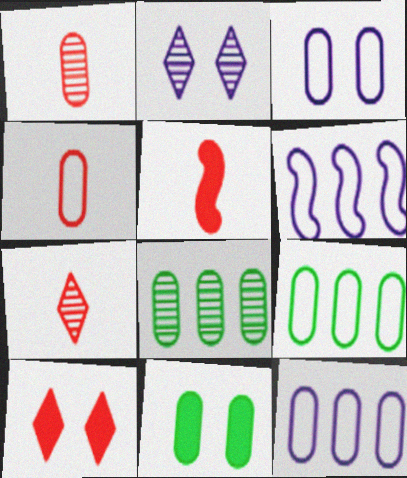[[1, 11, 12], 
[2, 5, 9], 
[3, 4, 9], 
[4, 5, 7], 
[6, 7, 11]]